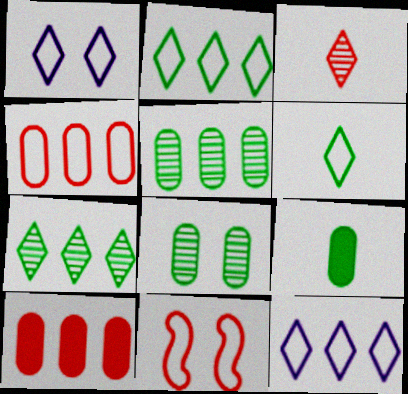[[3, 10, 11]]